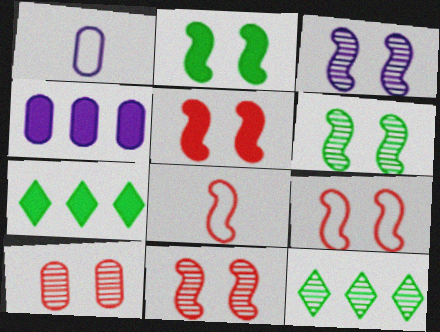[[1, 5, 12], 
[1, 7, 11], 
[2, 3, 9], 
[3, 6, 11], 
[5, 9, 11]]